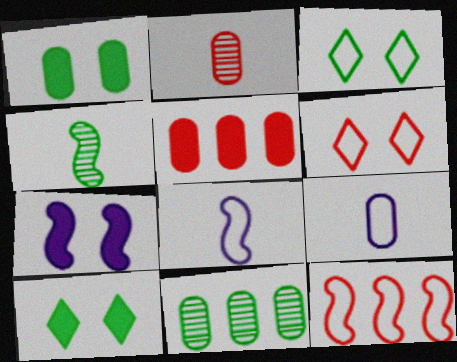[[3, 9, 12], 
[4, 7, 12]]